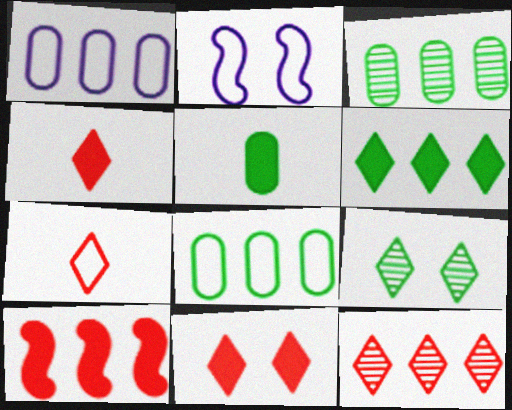[[2, 3, 4], 
[2, 5, 12], 
[2, 7, 8], 
[7, 11, 12]]